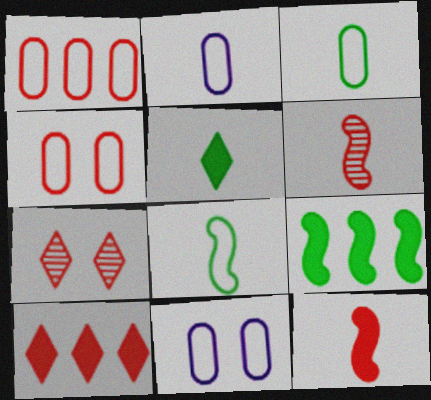[[1, 3, 11], 
[1, 7, 12], 
[2, 5, 6], 
[2, 7, 9], 
[4, 6, 10]]